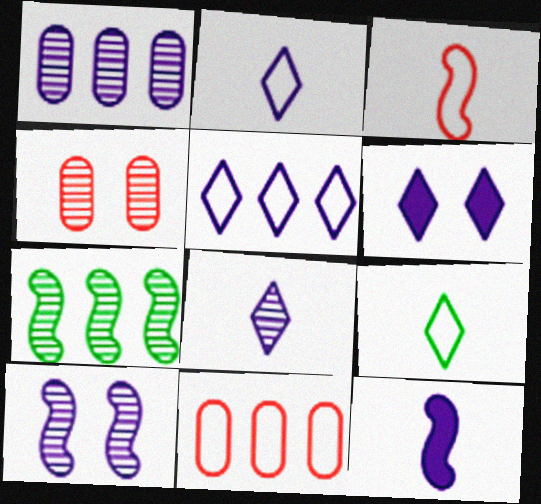[[1, 8, 10], 
[4, 7, 8], 
[5, 6, 8]]